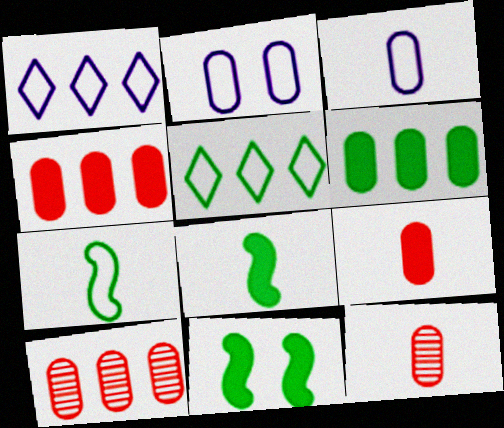[[1, 11, 12], 
[2, 6, 12]]